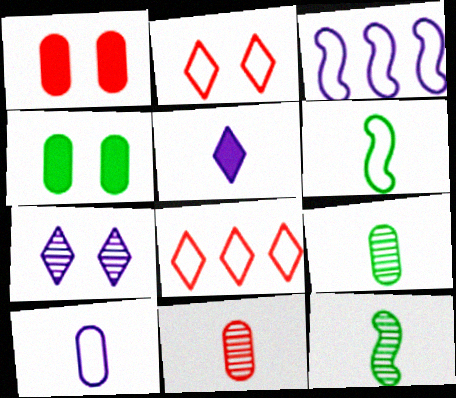[[5, 6, 11]]